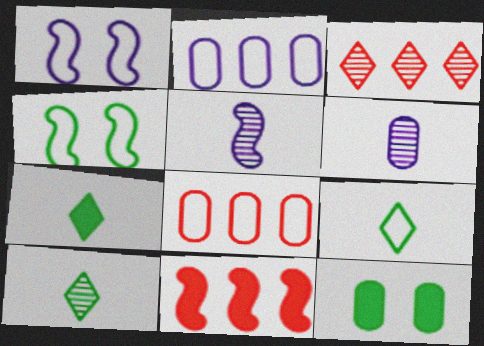[[1, 8, 9], 
[3, 8, 11], 
[4, 5, 11], 
[6, 8, 12], 
[7, 9, 10]]